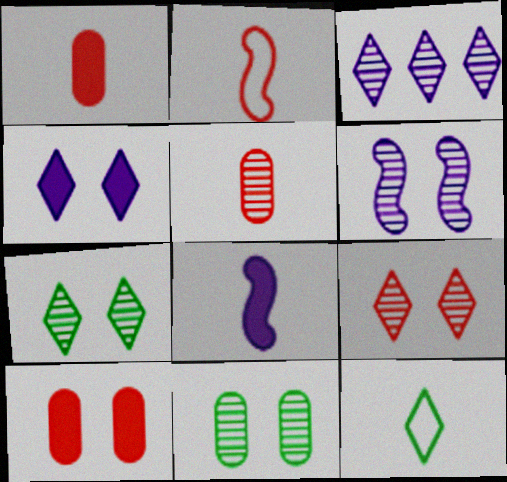[[5, 8, 12], 
[6, 9, 11]]